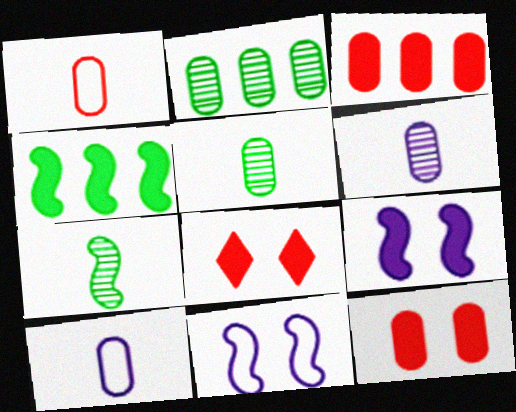[[2, 10, 12]]